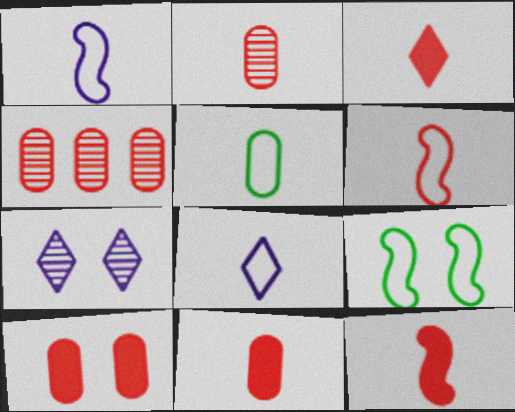[[2, 3, 6], 
[3, 11, 12], 
[5, 6, 8], 
[7, 9, 10]]